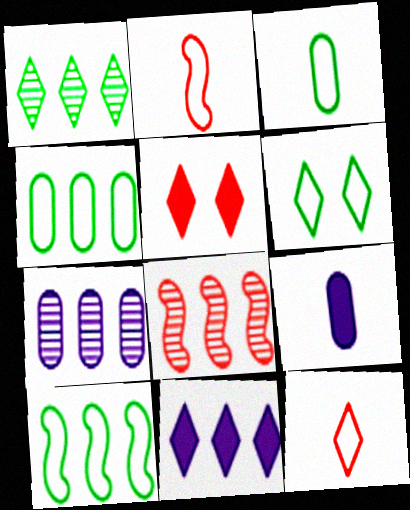[[1, 7, 8], 
[3, 6, 10], 
[4, 8, 11], 
[6, 8, 9]]